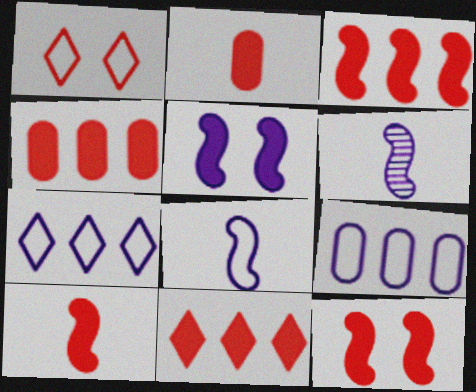[[2, 11, 12], 
[3, 4, 11], 
[3, 10, 12]]